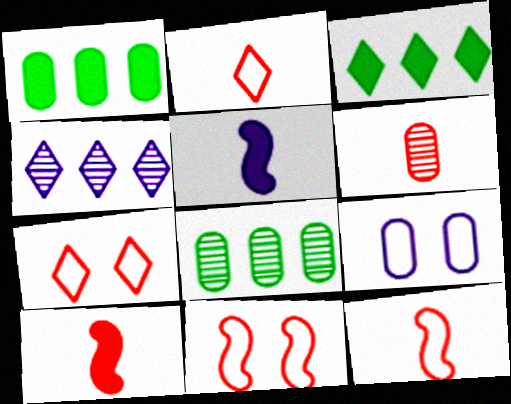[[1, 6, 9], 
[2, 6, 10], 
[4, 5, 9], 
[5, 7, 8]]